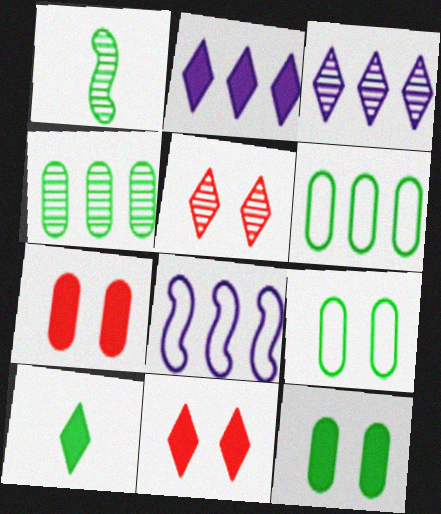[[2, 10, 11]]